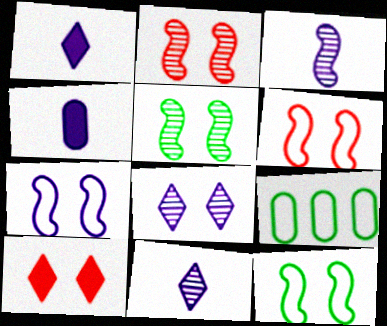[[1, 2, 9], 
[3, 9, 10], 
[6, 7, 12]]